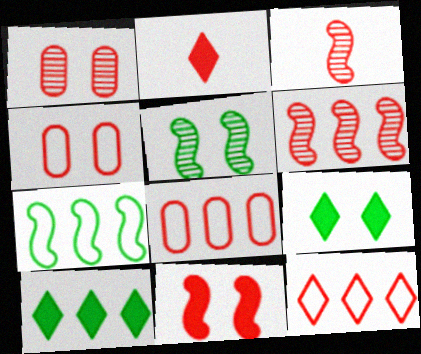[[2, 4, 6]]